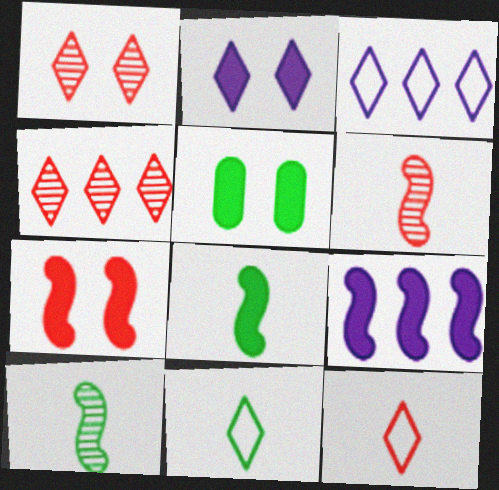[[2, 4, 11], 
[2, 5, 7], 
[3, 5, 6], 
[7, 8, 9]]